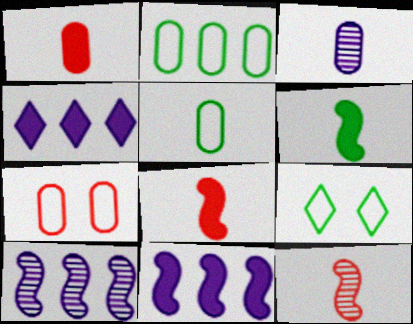[[1, 3, 5], 
[1, 9, 10]]